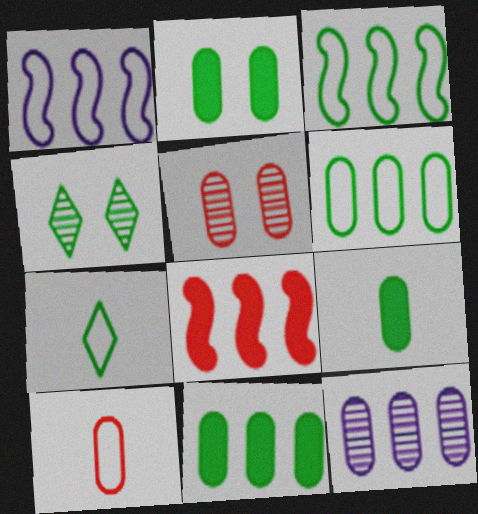[[2, 9, 11], 
[2, 10, 12], 
[3, 4, 9]]